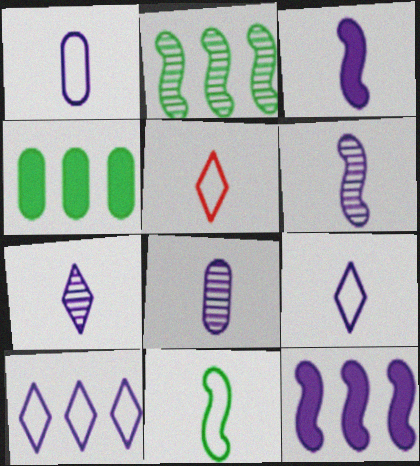[[1, 3, 7], 
[1, 5, 11], 
[3, 8, 9], 
[6, 7, 8]]